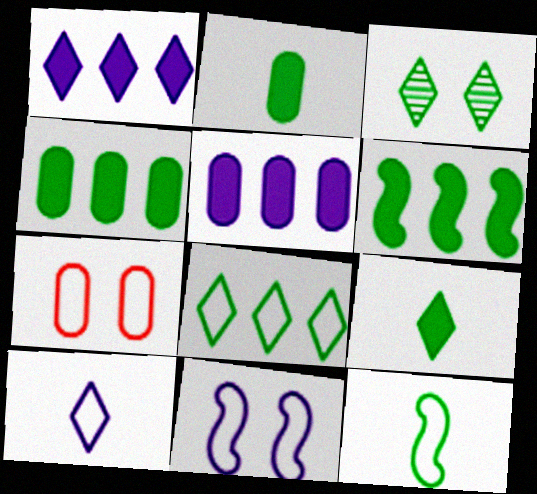[[3, 4, 12], 
[3, 8, 9]]